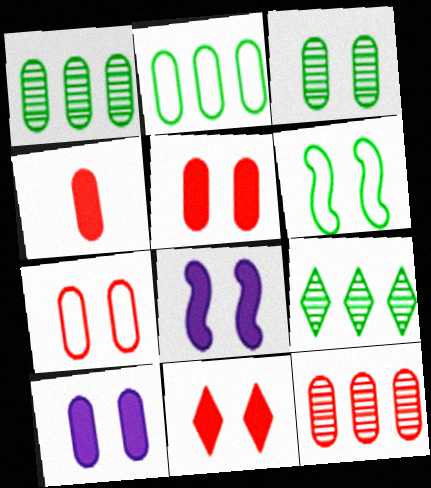[[3, 7, 10], 
[4, 7, 12]]